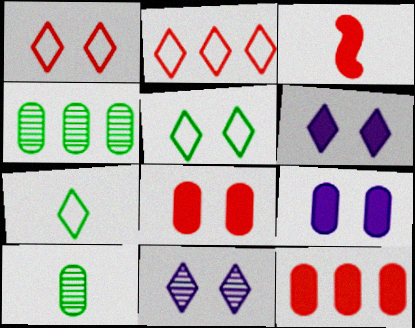[]